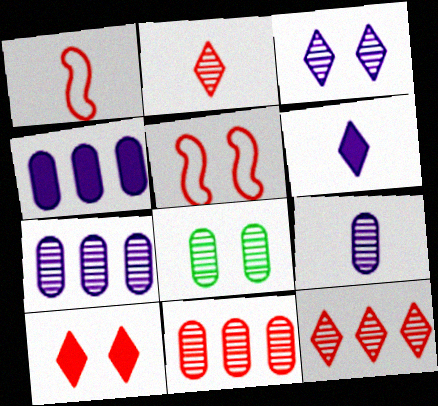[[1, 10, 11], 
[8, 9, 11]]